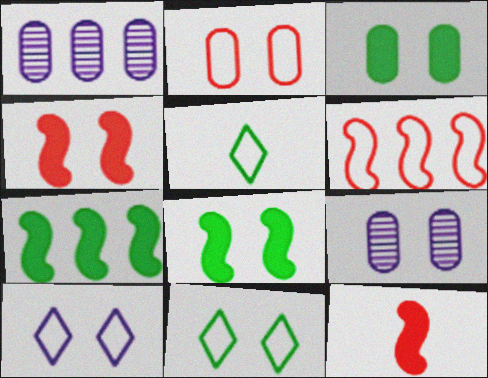[[1, 4, 5], 
[1, 11, 12], 
[2, 3, 9], 
[4, 9, 11]]